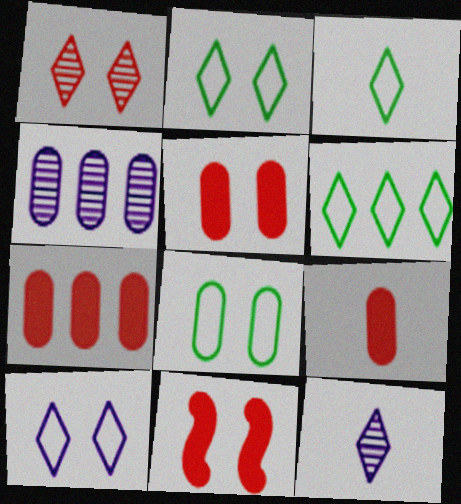[[2, 3, 6], 
[3, 4, 11], 
[4, 8, 9], 
[5, 7, 9]]